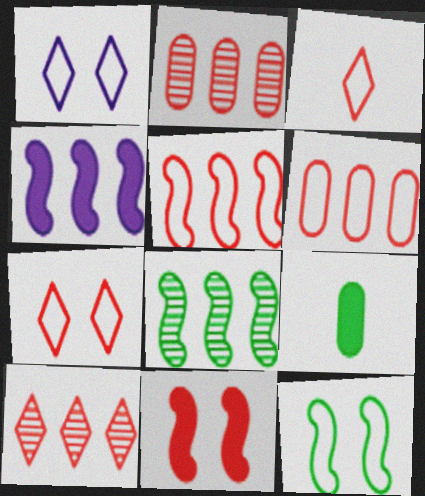[[2, 3, 11], 
[4, 5, 8]]